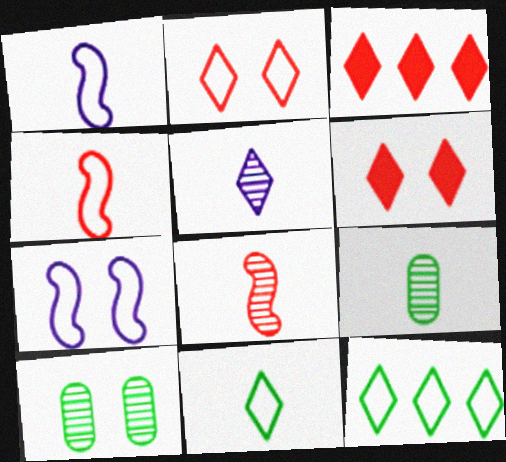[[1, 3, 10], 
[3, 7, 9], 
[5, 6, 12], 
[5, 8, 9], 
[6, 7, 10]]